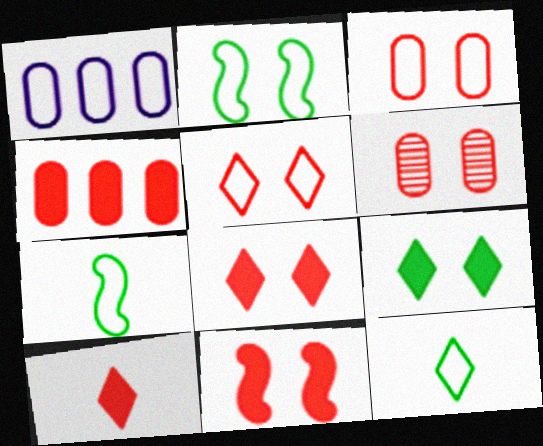[[1, 5, 7], 
[4, 10, 11], 
[5, 6, 11]]